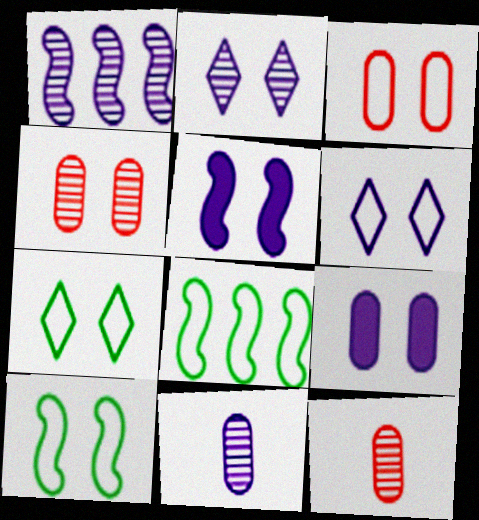[[1, 2, 11], 
[3, 6, 10], 
[4, 5, 7]]